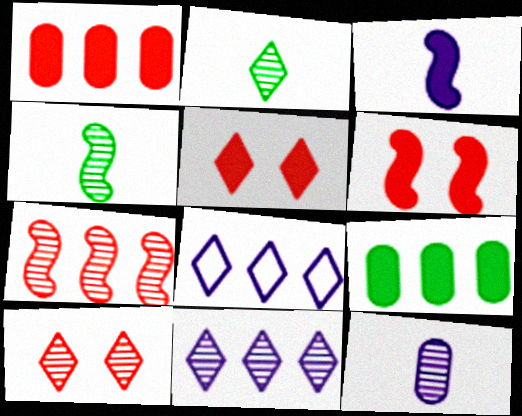[[2, 5, 8], 
[2, 10, 11], 
[3, 5, 9], 
[7, 8, 9]]